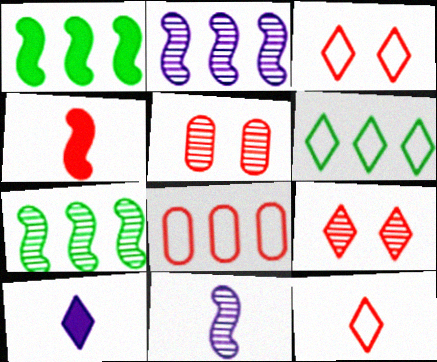[[4, 8, 9], 
[6, 9, 10]]